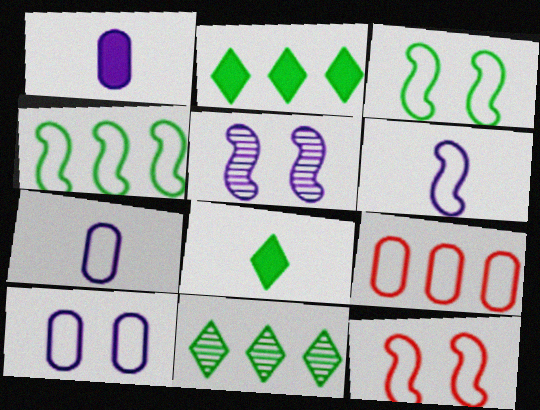[[1, 11, 12], 
[4, 6, 12], 
[5, 8, 9]]